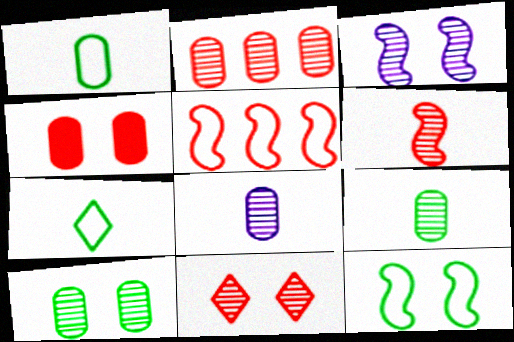[[2, 6, 11], 
[2, 8, 10], 
[3, 10, 11]]